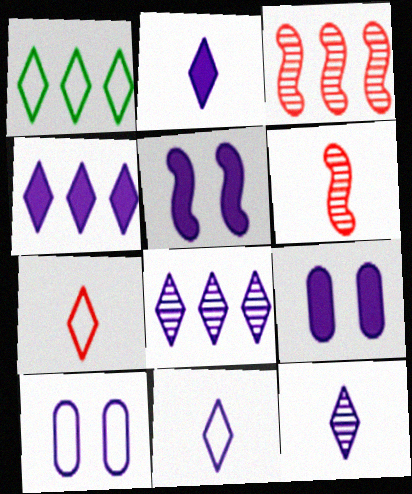[[1, 6, 9], 
[2, 11, 12]]